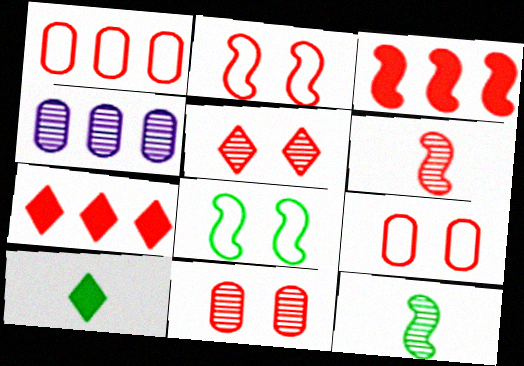[[2, 3, 6], 
[2, 4, 10], 
[4, 5, 12], 
[6, 7, 9]]